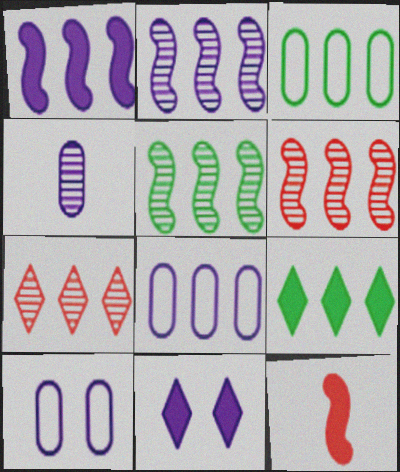[[1, 3, 7], 
[2, 5, 6], 
[3, 5, 9], 
[6, 8, 9]]